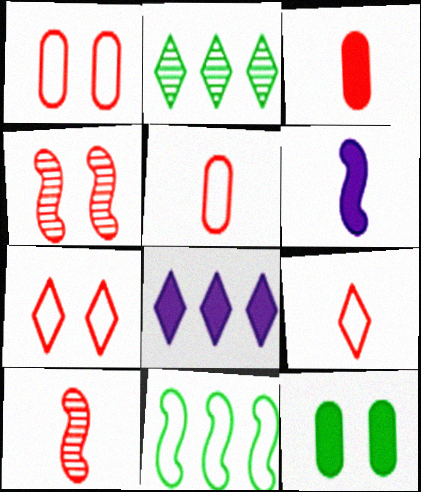[[1, 2, 6], 
[3, 9, 10], 
[4, 6, 11]]